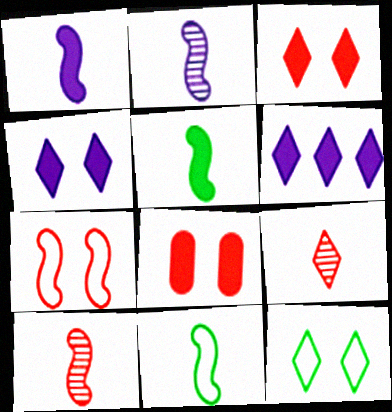[[1, 10, 11], 
[5, 6, 8], 
[6, 9, 12]]